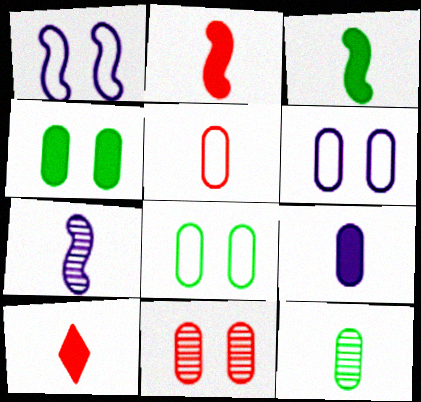[[3, 9, 10], 
[4, 6, 11], 
[5, 9, 12]]